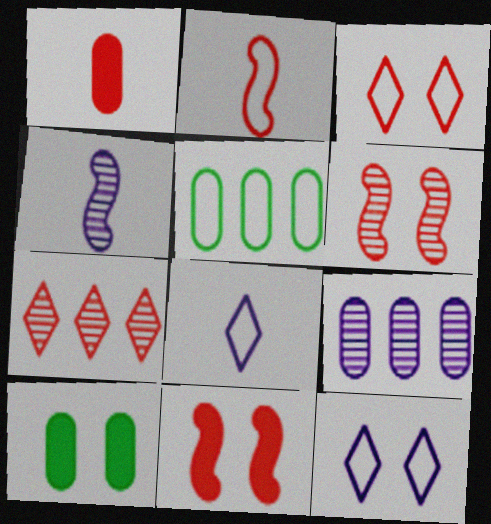[[2, 5, 12], 
[6, 10, 12]]